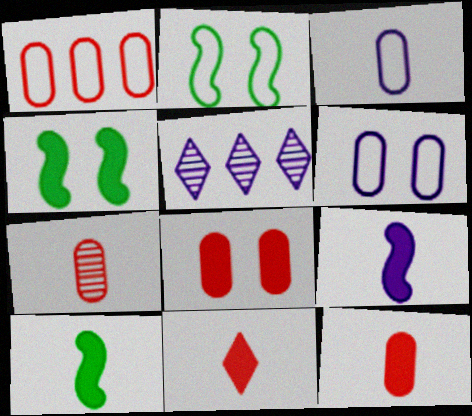[[1, 7, 8], 
[2, 5, 12], 
[5, 6, 9]]